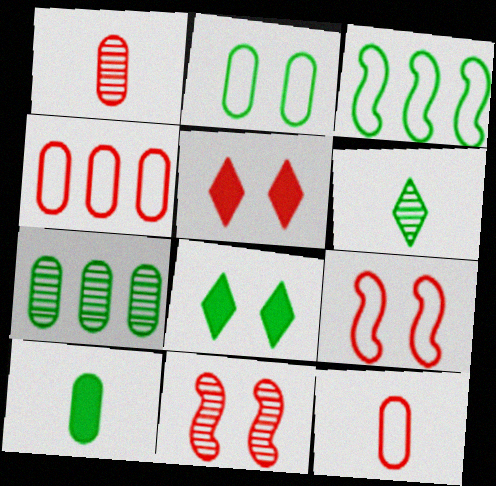[[2, 7, 10]]